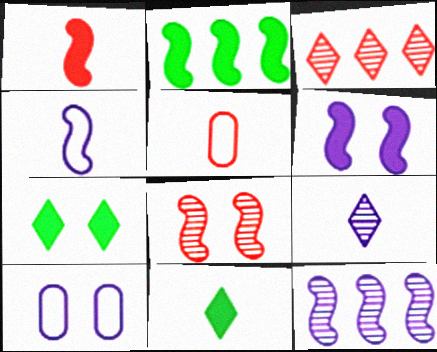[[1, 2, 6], 
[2, 4, 8], 
[4, 6, 12], 
[5, 7, 12], 
[7, 8, 10]]